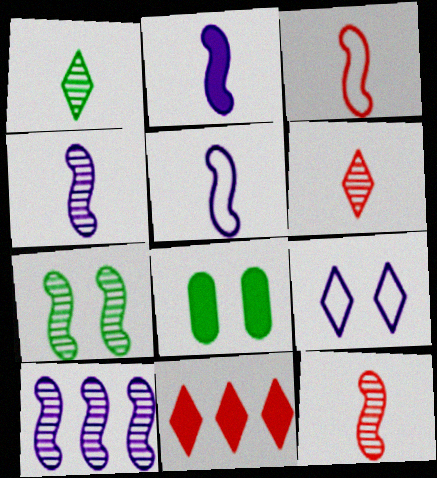[[1, 9, 11], 
[2, 4, 5], 
[2, 8, 11], 
[7, 10, 12]]